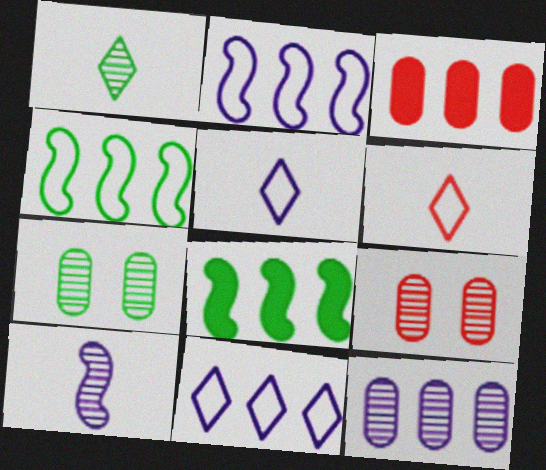[[5, 8, 9]]